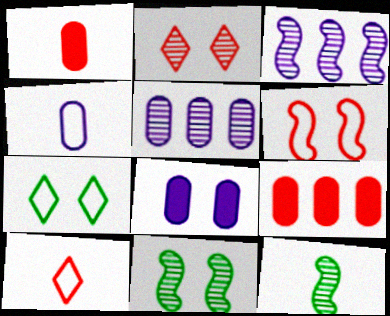[[1, 3, 7], 
[2, 5, 12], 
[4, 5, 8]]